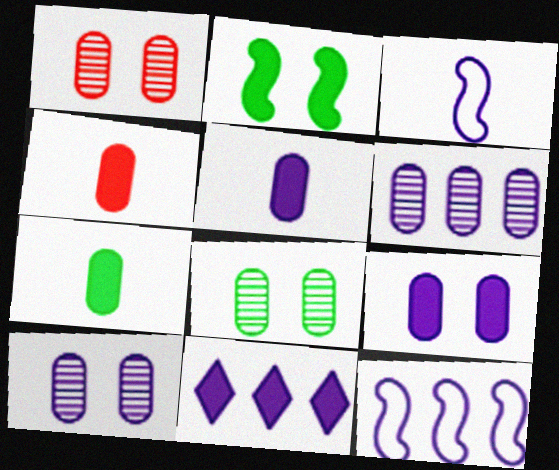[[1, 8, 10], 
[2, 4, 11], 
[3, 10, 11], 
[4, 5, 7], 
[6, 11, 12]]